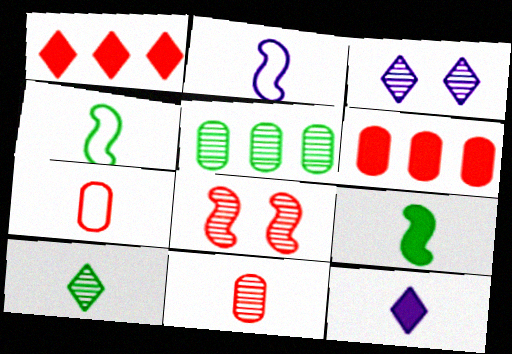[[1, 7, 8], 
[3, 4, 6], 
[4, 11, 12]]